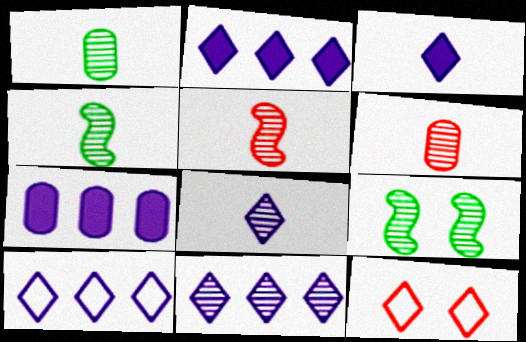[[1, 5, 8], 
[2, 10, 11], 
[4, 6, 8], 
[4, 7, 12], 
[6, 9, 11]]